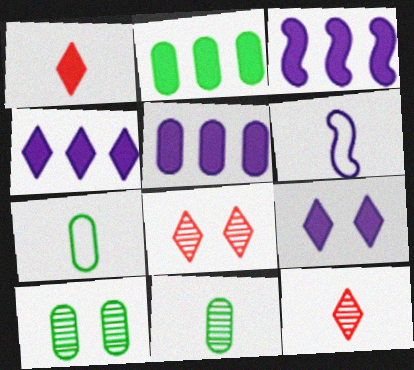[[1, 6, 11], 
[2, 6, 8], 
[2, 7, 10], 
[3, 4, 5], 
[3, 7, 8]]